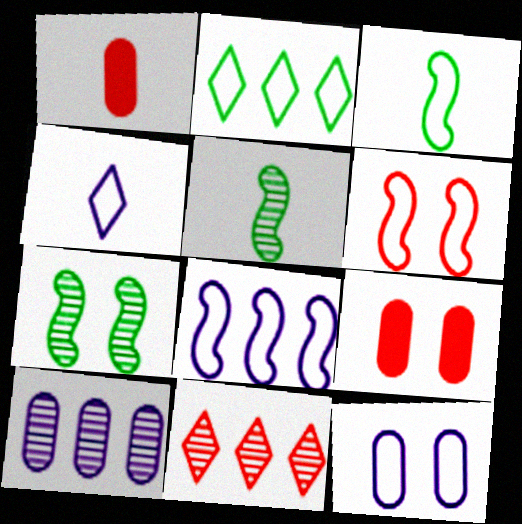[[1, 4, 5], 
[1, 6, 11], 
[3, 6, 8], 
[4, 8, 12]]